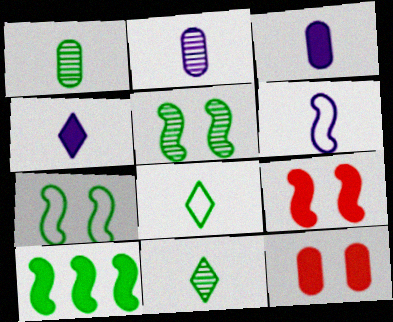[[2, 4, 6], 
[4, 10, 12]]